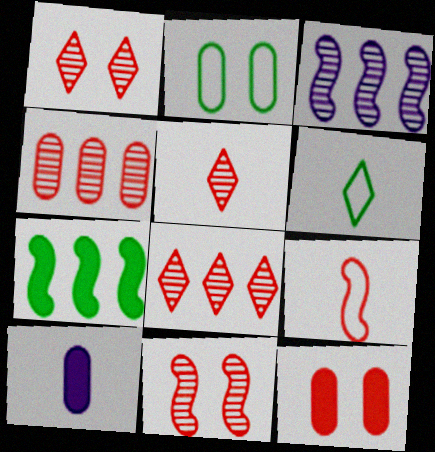[[1, 5, 8], 
[2, 4, 10], 
[3, 6, 12], 
[4, 5, 11], 
[8, 9, 12]]